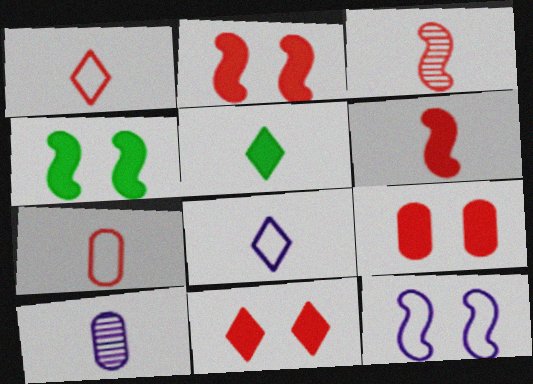[[2, 9, 11]]